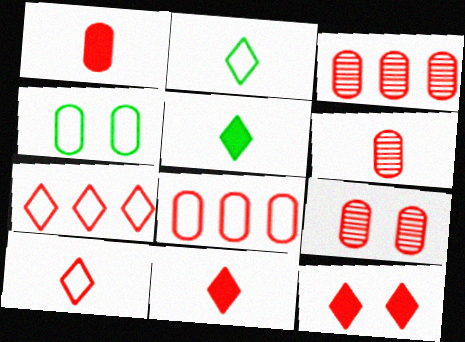[[1, 8, 9], 
[3, 6, 9]]